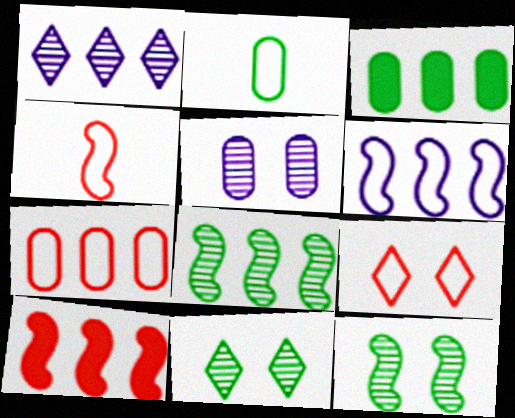[[2, 6, 9], 
[4, 7, 9], 
[6, 8, 10]]